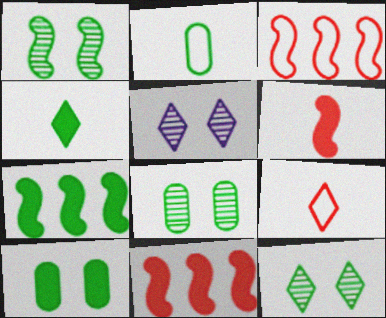[[1, 8, 12], 
[2, 5, 11], 
[2, 7, 12], 
[4, 7, 10]]